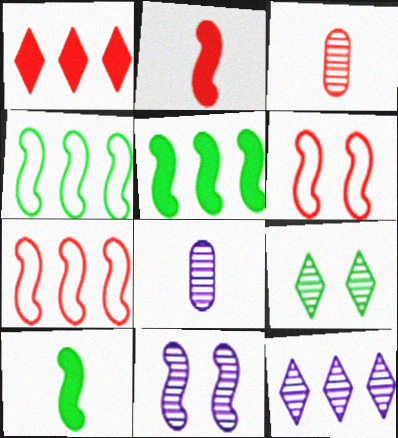[[1, 3, 6], 
[2, 4, 11], 
[7, 10, 11], 
[8, 11, 12]]